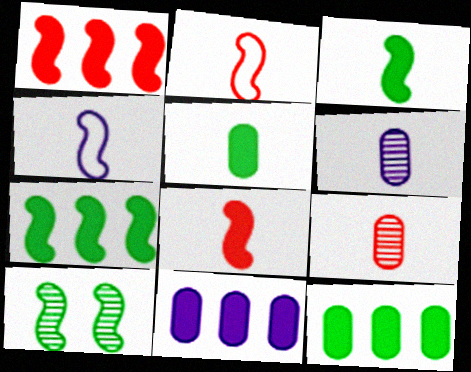[[1, 4, 10]]